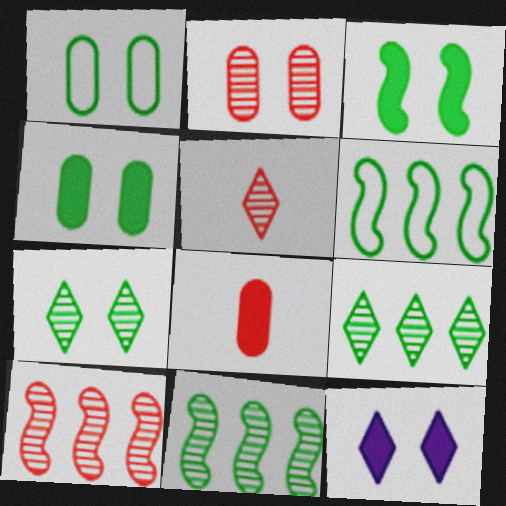[[1, 3, 7], 
[2, 5, 10]]